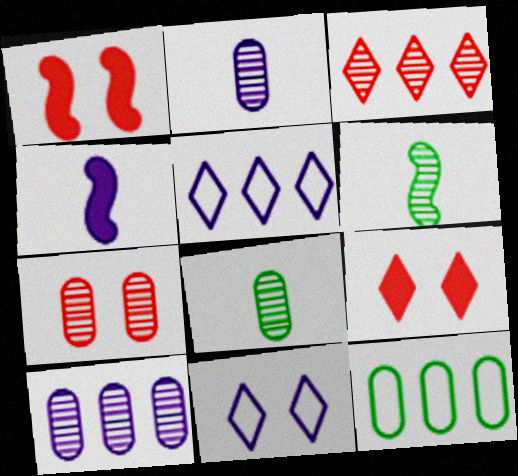[[1, 5, 8], 
[4, 10, 11], 
[7, 8, 10]]